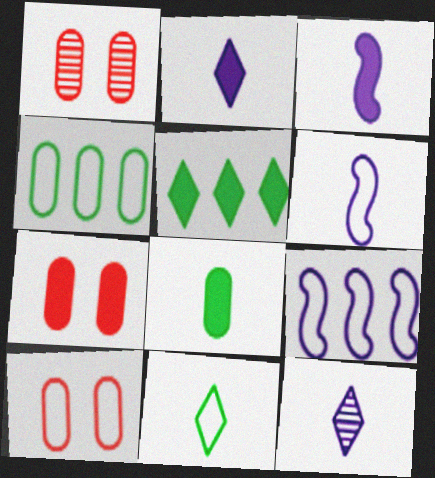[[1, 5, 6], 
[1, 7, 10], 
[3, 5, 7], 
[9, 10, 11]]